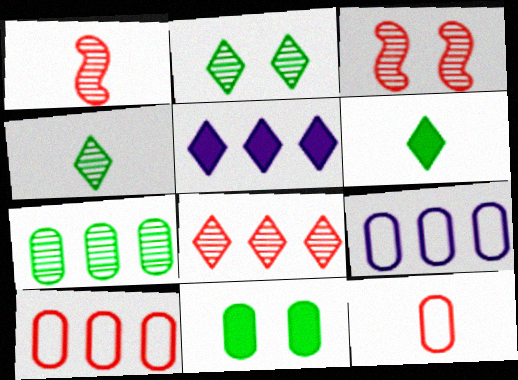[[3, 6, 9]]